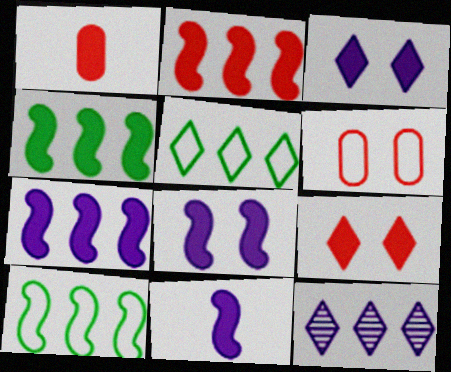[[1, 2, 9], 
[1, 3, 4], 
[2, 4, 7], 
[7, 8, 11]]